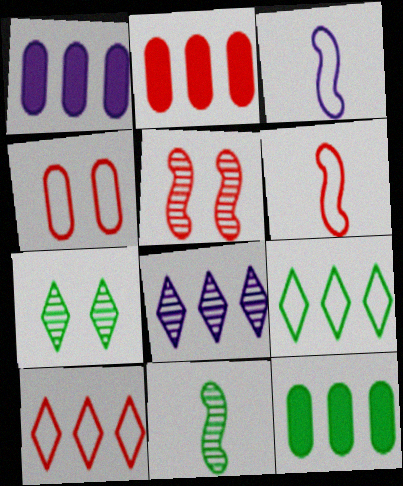[[1, 2, 12], 
[1, 6, 7], 
[2, 3, 7], 
[3, 4, 9], 
[4, 6, 10]]